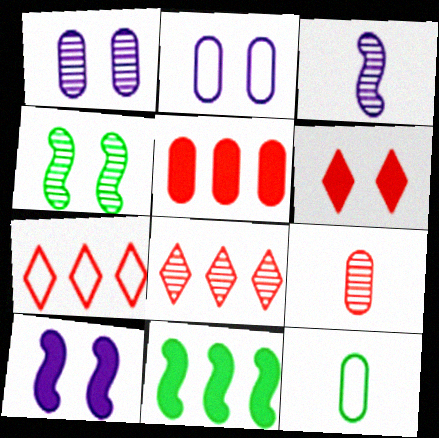[[1, 5, 12], 
[2, 4, 6], 
[8, 10, 12]]